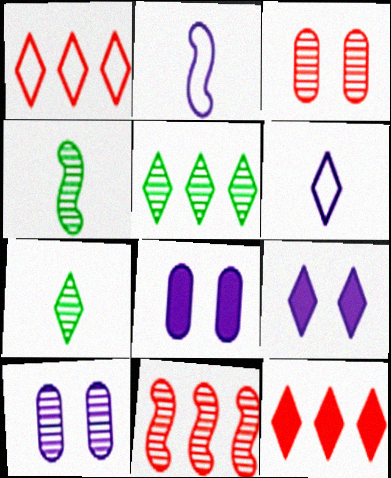[[1, 4, 8], 
[1, 7, 9], 
[7, 10, 11]]